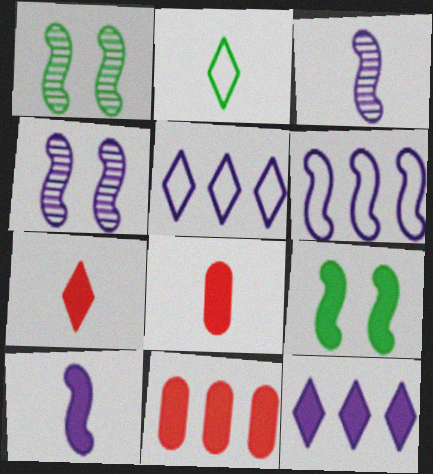[[1, 5, 8], 
[2, 3, 8], 
[2, 4, 11], 
[4, 6, 10], 
[8, 9, 12]]